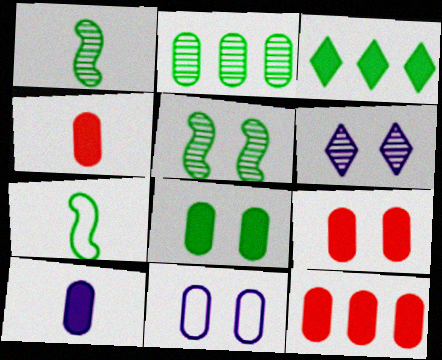[[2, 4, 11], 
[4, 9, 12], 
[6, 7, 12], 
[8, 10, 12]]